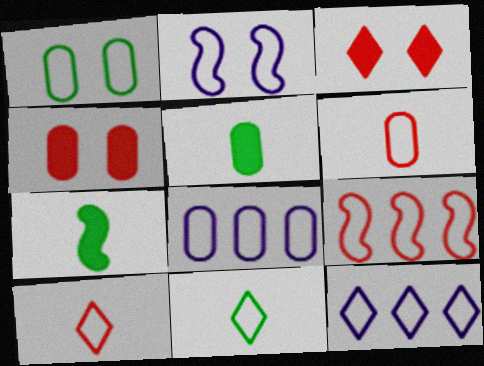[[1, 6, 8]]